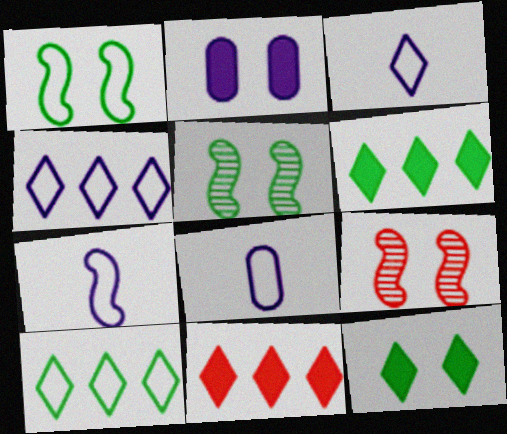[[3, 7, 8], 
[5, 8, 11], 
[6, 8, 9]]